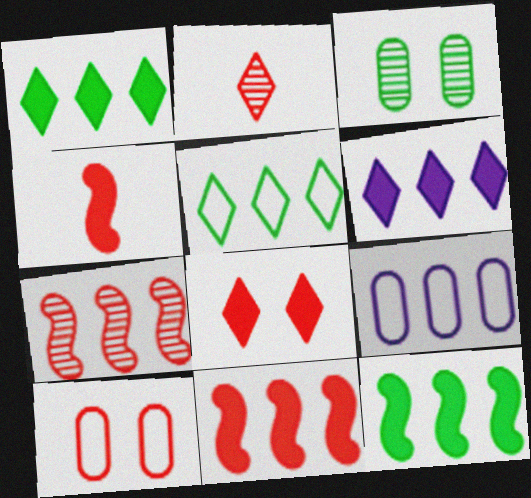[[1, 7, 9], 
[2, 10, 11]]